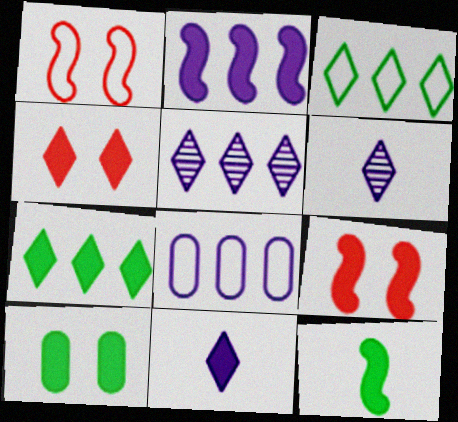[[2, 5, 8], 
[2, 9, 12], 
[3, 4, 6], 
[4, 7, 11], 
[7, 10, 12]]